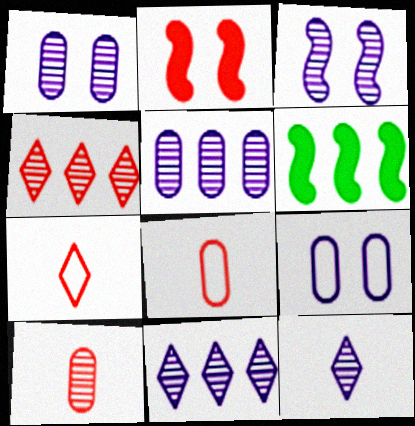[[1, 6, 7], 
[2, 4, 8], 
[3, 5, 12]]